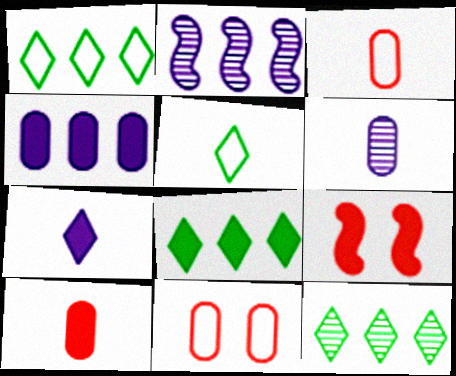[[1, 6, 9], 
[1, 8, 12]]